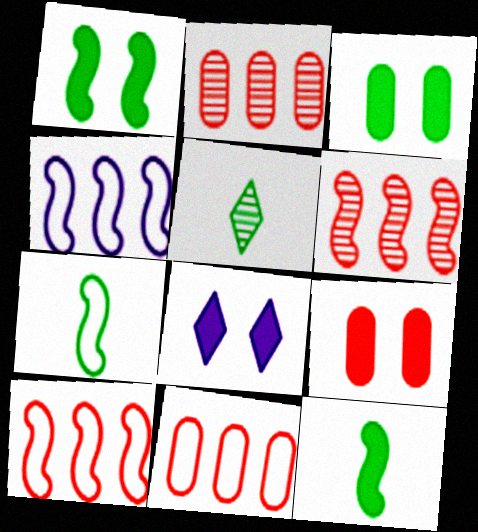[[1, 8, 9], 
[2, 7, 8], 
[4, 5, 9]]